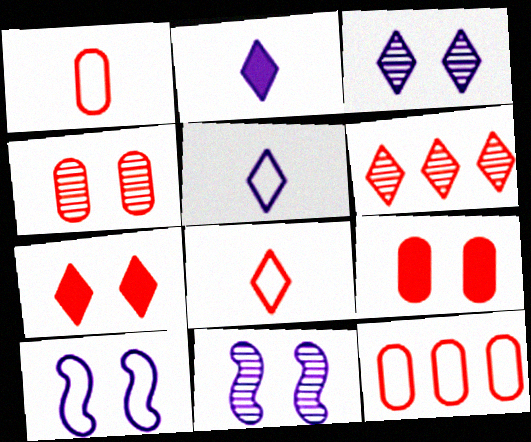[[6, 7, 8]]